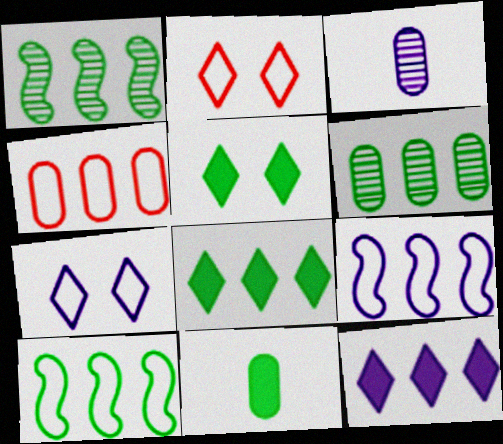[[1, 4, 12], 
[6, 8, 10]]